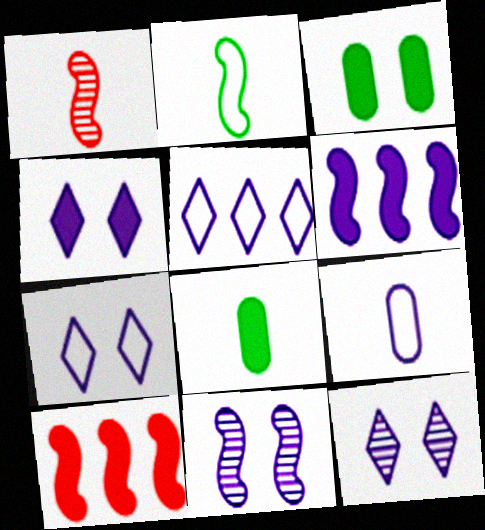[[1, 3, 5], 
[2, 10, 11], 
[4, 7, 12], 
[4, 8, 10], 
[6, 9, 12]]